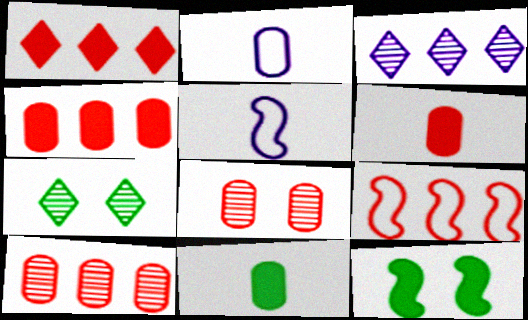[[1, 9, 10], 
[4, 5, 7]]